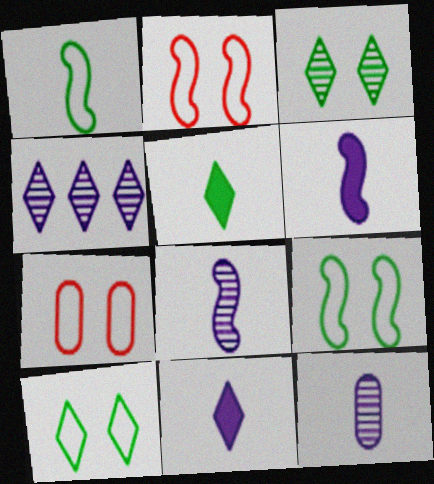[]